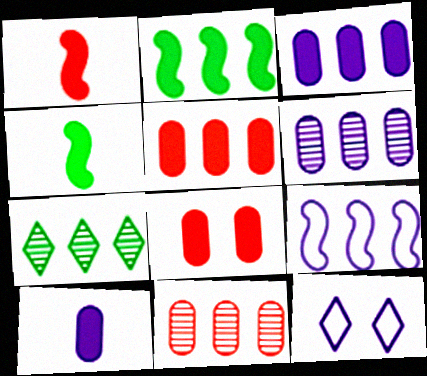[[4, 11, 12], 
[5, 7, 9]]